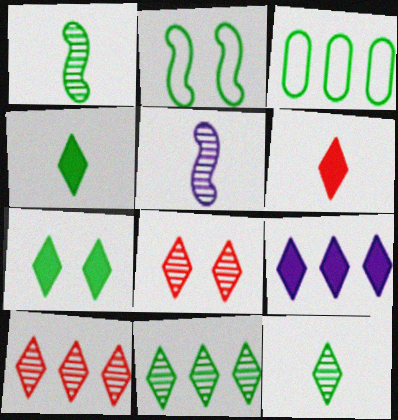[[1, 3, 7], 
[6, 7, 9]]